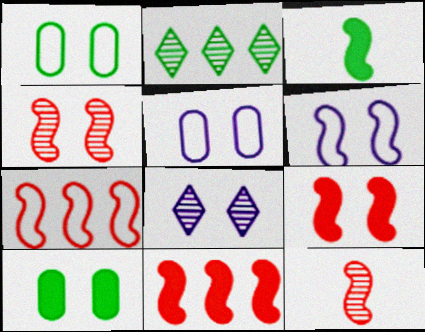[[1, 2, 3], 
[1, 8, 9], 
[7, 9, 12]]